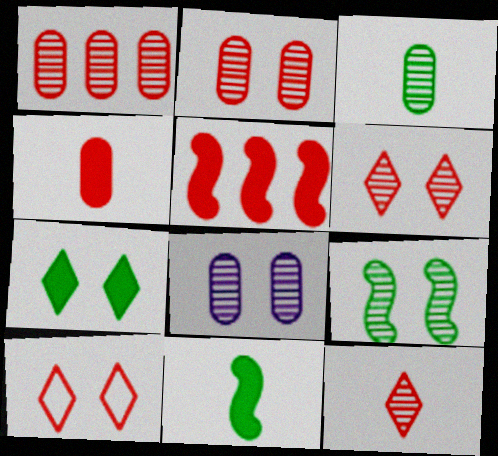[[1, 3, 8], 
[6, 8, 9]]